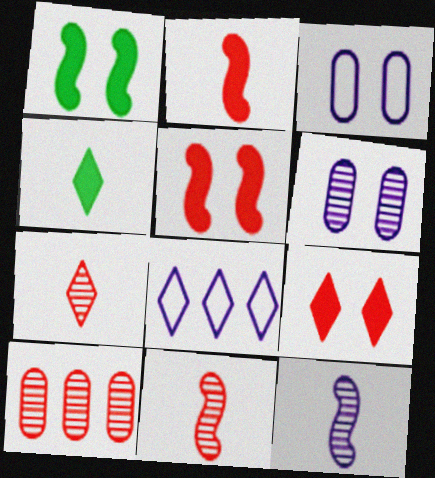[]